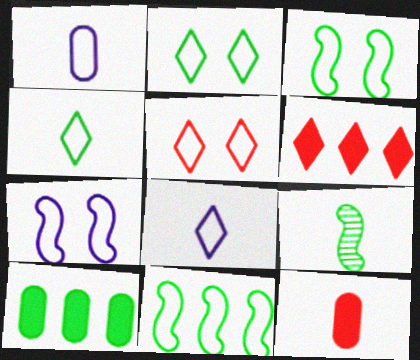[[1, 5, 11], 
[2, 9, 10], 
[8, 9, 12]]